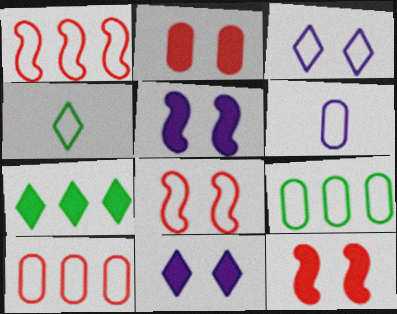[]